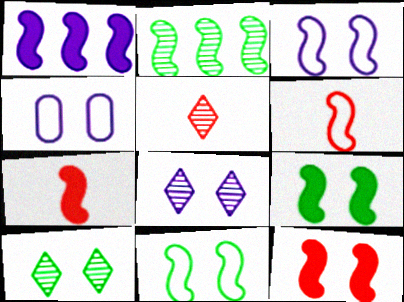[[1, 7, 9], 
[2, 3, 7], 
[4, 10, 12]]